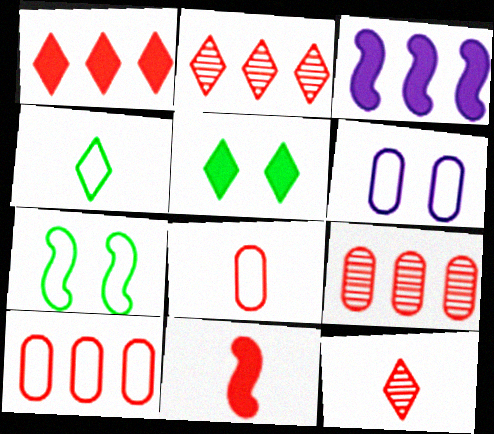[[8, 11, 12]]